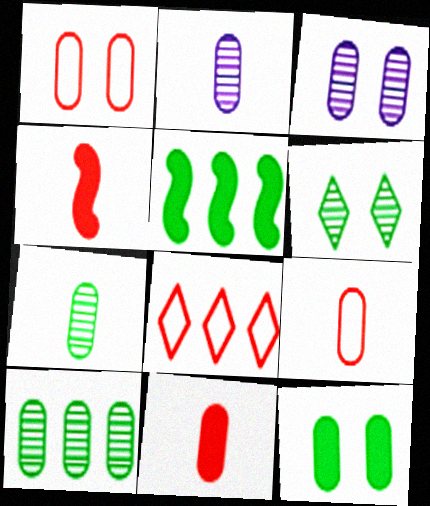[[1, 3, 12]]